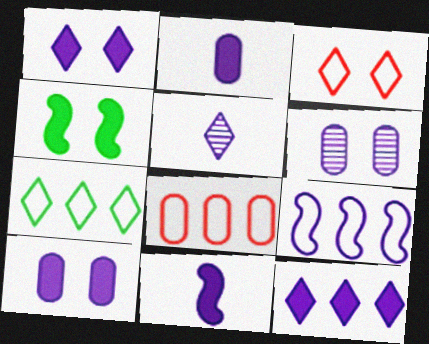[[3, 4, 6], 
[4, 5, 8], 
[5, 9, 10], 
[7, 8, 9], 
[10, 11, 12]]